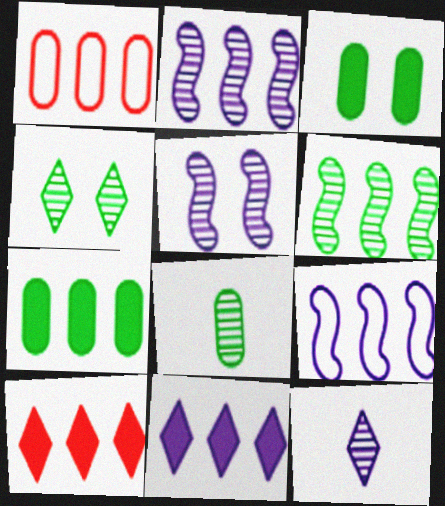[[1, 6, 11], 
[4, 6, 8]]